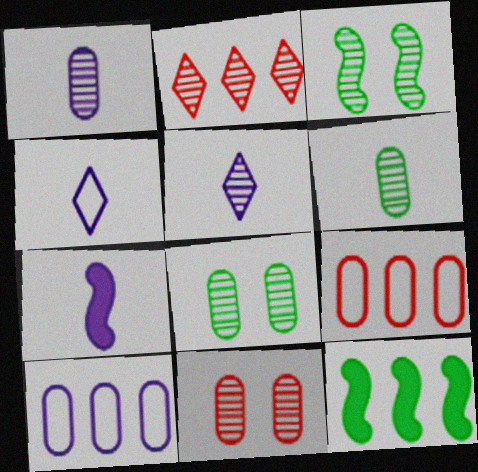[[1, 2, 3], 
[1, 4, 7], 
[2, 10, 12], 
[4, 11, 12]]